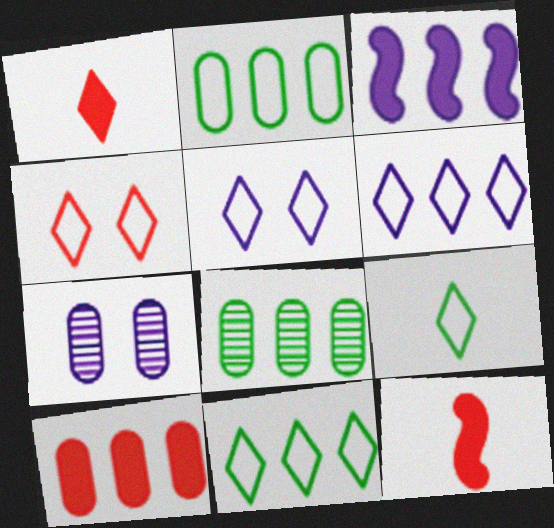[[4, 6, 9], 
[5, 8, 12], 
[7, 11, 12]]